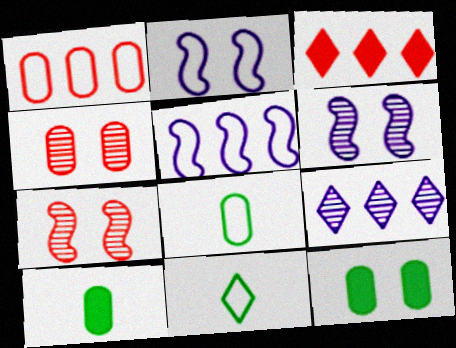[[1, 2, 11], 
[3, 6, 8]]